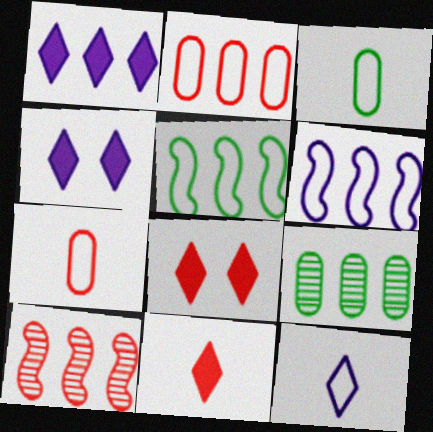[[3, 4, 10], 
[7, 8, 10]]